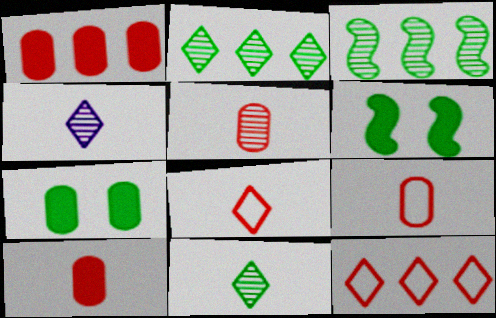[[5, 9, 10]]